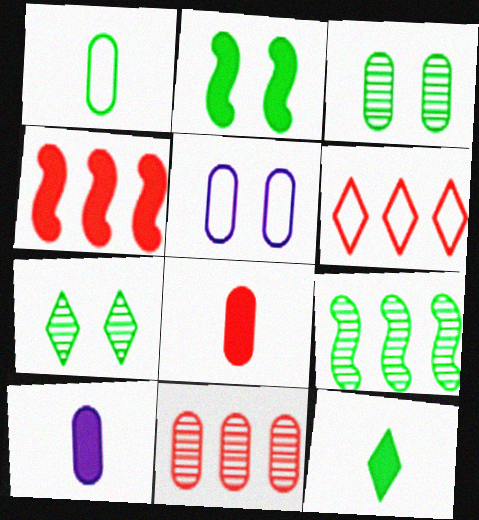[[4, 6, 11]]